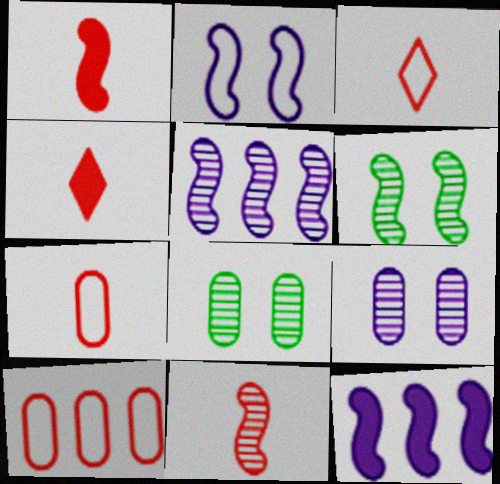[[3, 8, 12], 
[4, 7, 11], 
[5, 6, 11]]